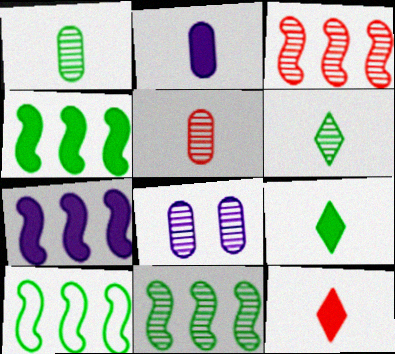[[3, 6, 8], 
[3, 7, 10], 
[4, 10, 11], 
[8, 10, 12]]